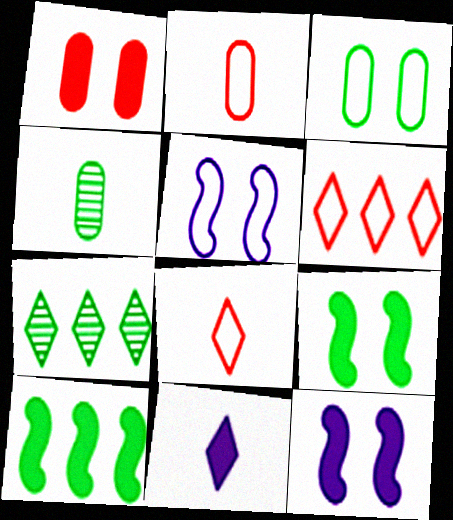[[1, 10, 11], 
[2, 7, 12], 
[4, 6, 12]]